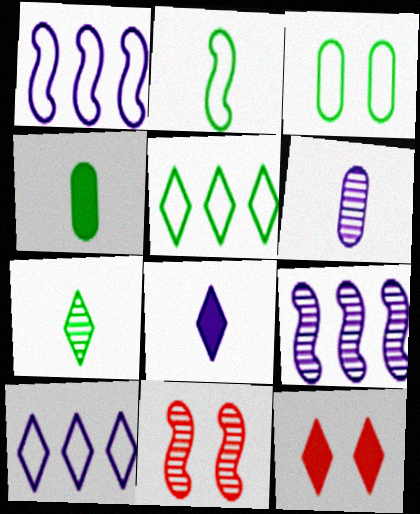[[2, 3, 5], 
[2, 4, 7], 
[4, 10, 11], 
[7, 10, 12]]